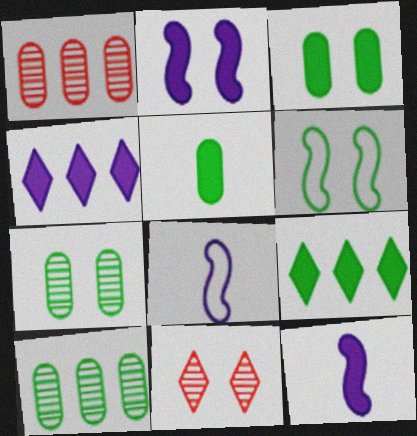[]